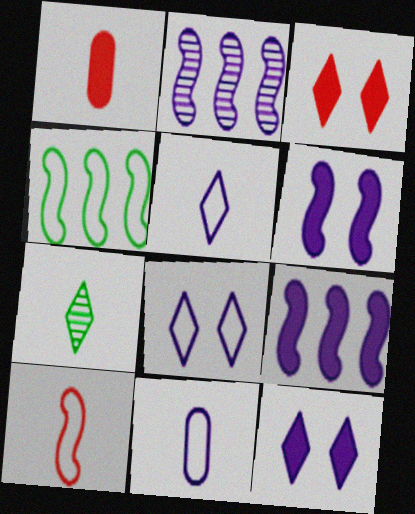[[2, 11, 12]]